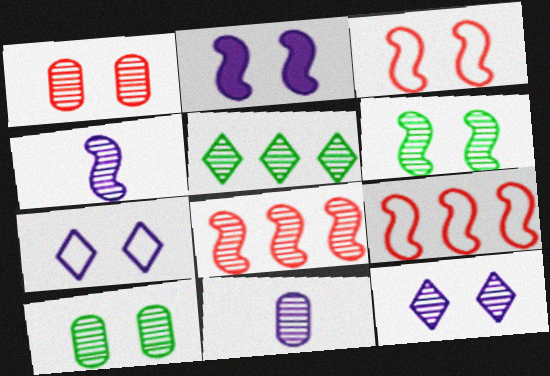[[1, 4, 5], 
[1, 6, 12], 
[2, 3, 6], 
[4, 6, 8]]